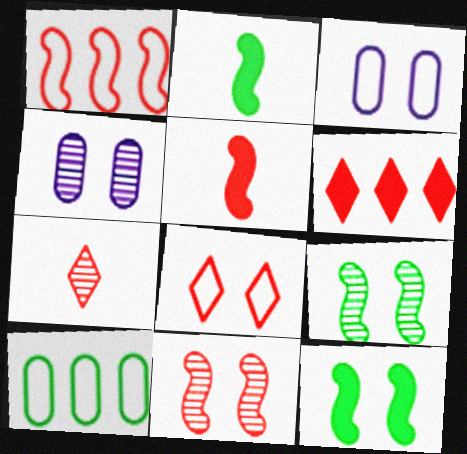[[1, 5, 11], 
[4, 8, 12], 
[6, 7, 8]]